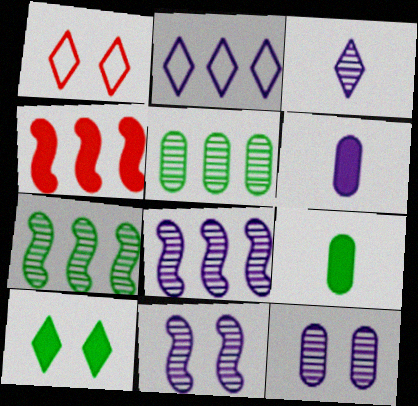[[1, 6, 7], 
[1, 8, 9], 
[2, 4, 5], 
[2, 6, 11], 
[3, 8, 12], 
[4, 6, 10]]